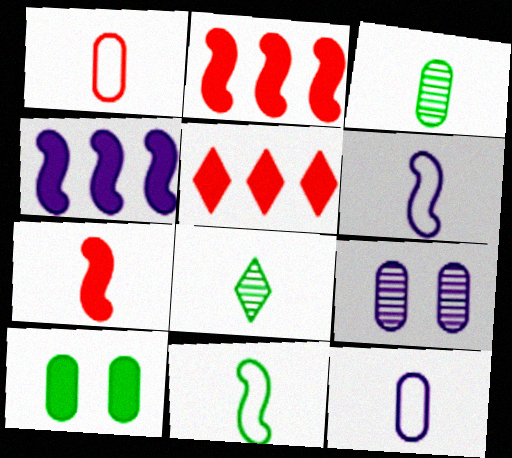[[5, 9, 11], 
[7, 8, 12]]